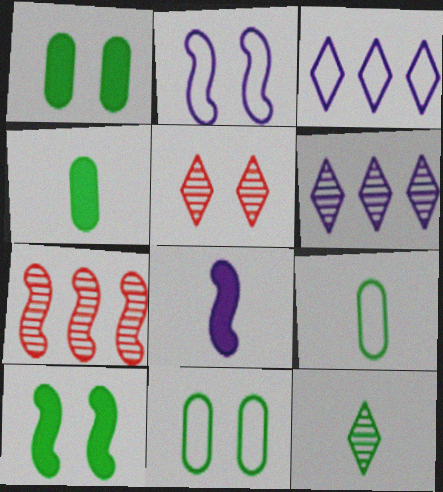[[1, 2, 5], 
[5, 6, 12]]